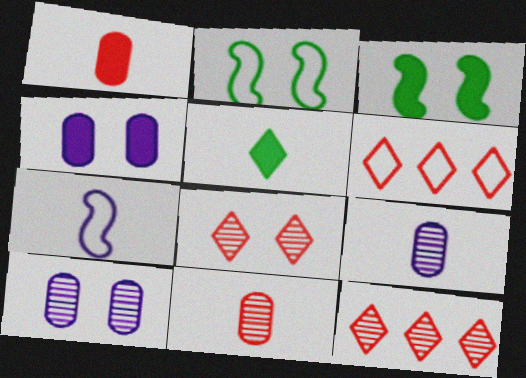[[2, 4, 8], 
[3, 6, 9], 
[5, 7, 11]]